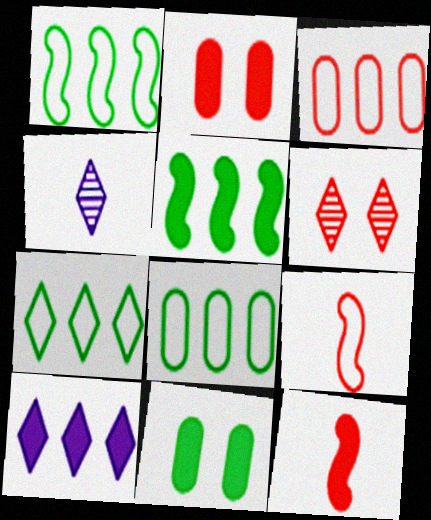[[1, 2, 4], 
[1, 7, 8], 
[3, 6, 12], 
[10, 11, 12]]